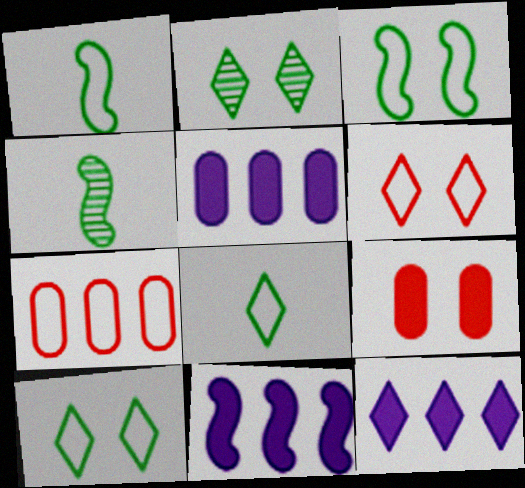[[4, 5, 6], 
[5, 11, 12]]